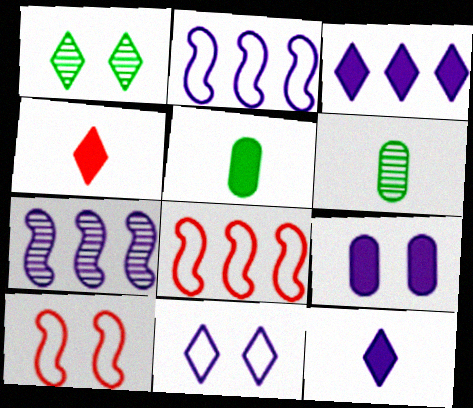[[1, 9, 10], 
[3, 6, 10]]